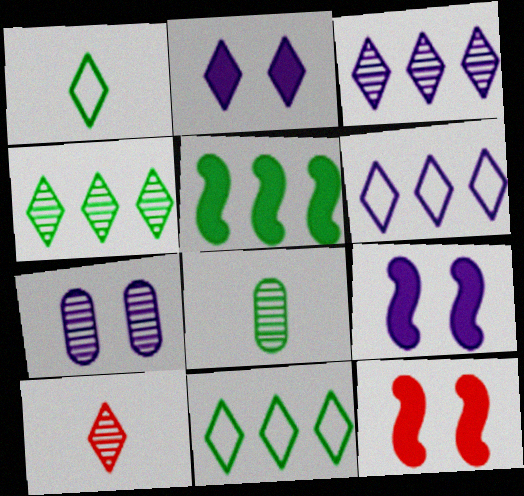[[2, 10, 11], 
[6, 8, 12]]